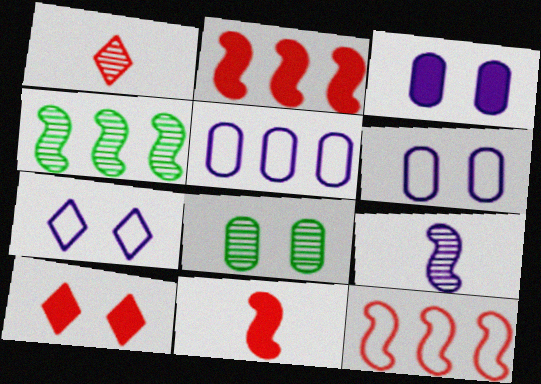[]